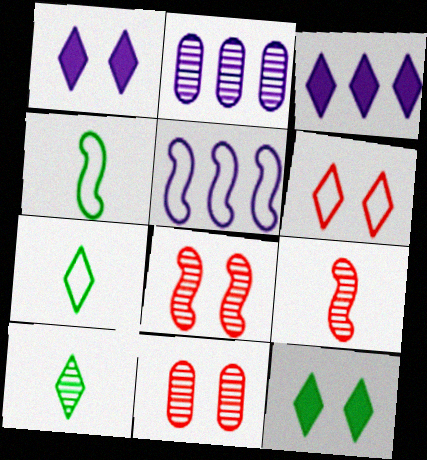[[2, 3, 5], 
[2, 8, 10], 
[3, 4, 11], 
[3, 6, 10]]